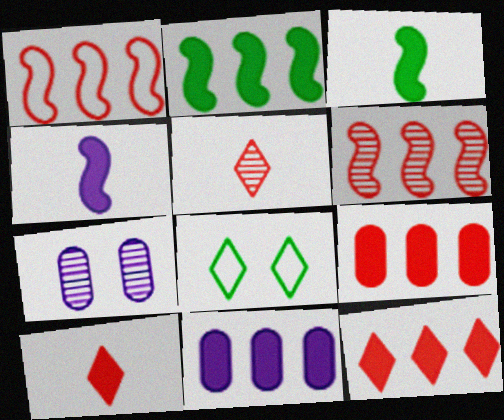[[2, 11, 12]]